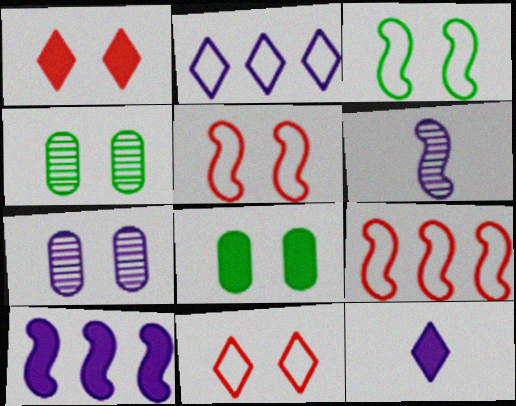[[1, 3, 7], 
[4, 9, 12]]